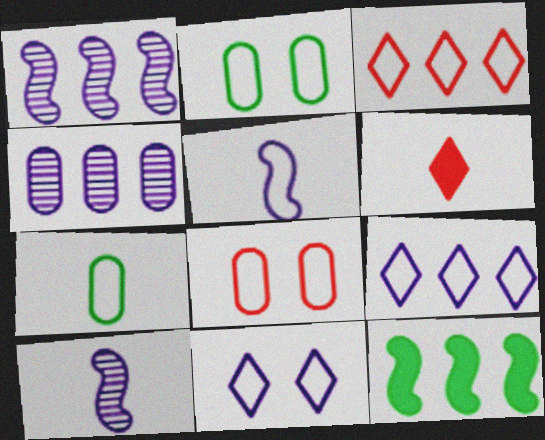[[1, 2, 6], 
[2, 3, 5], 
[3, 4, 12], 
[6, 7, 10]]